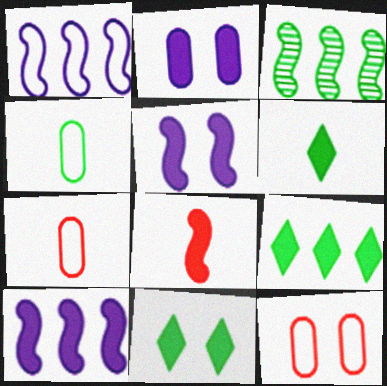[[2, 8, 9], 
[3, 4, 11], 
[6, 9, 11]]